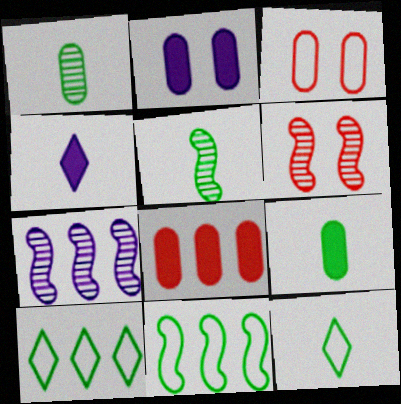[[2, 8, 9], 
[5, 6, 7], 
[5, 9, 12], 
[7, 8, 10]]